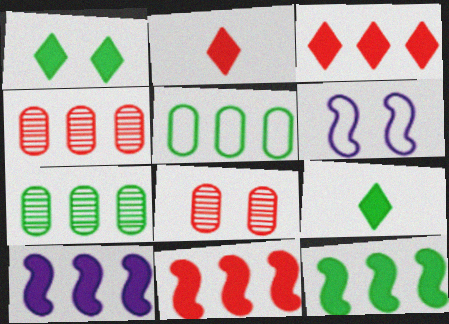[[1, 6, 8], 
[2, 6, 7], 
[4, 6, 9], 
[10, 11, 12]]